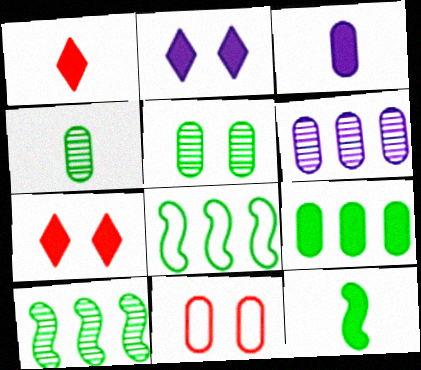[[1, 3, 12]]